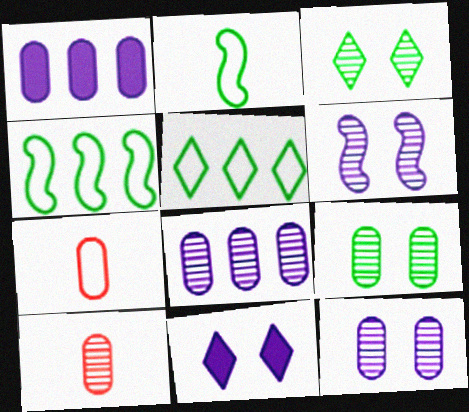[[1, 7, 9], 
[4, 10, 11], 
[8, 9, 10]]